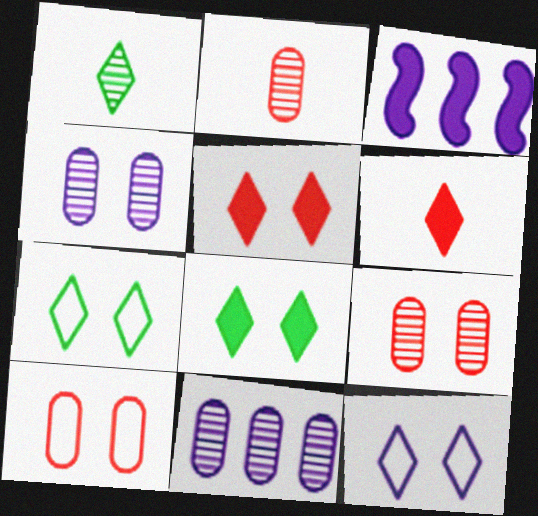[[1, 3, 10], 
[2, 3, 7]]